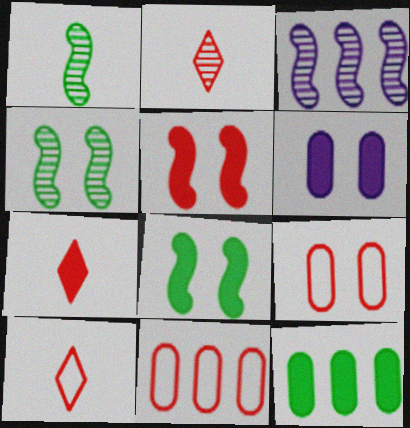[[2, 5, 11], 
[2, 7, 10]]